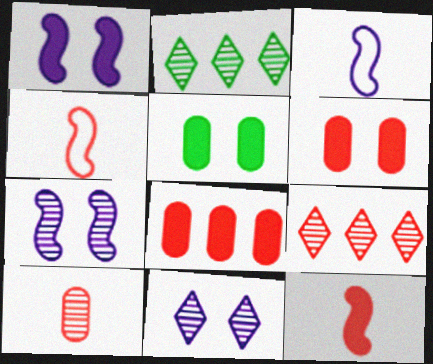[[2, 3, 6], 
[2, 7, 10], 
[3, 5, 9], 
[4, 6, 9]]